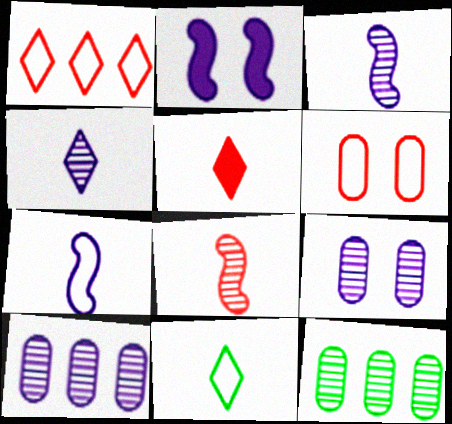[[4, 5, 11]]